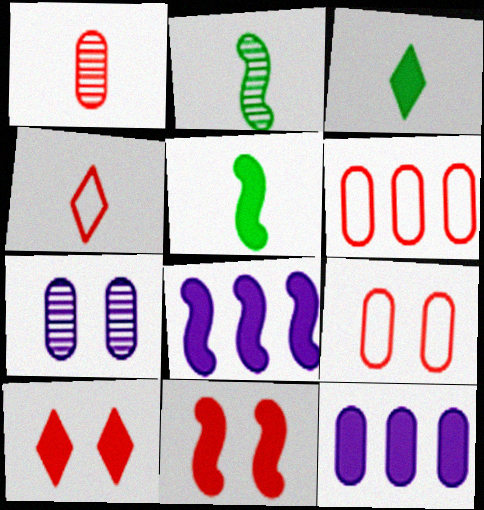[[3, 11, 12], 
[5, 8, 11], 
[5, 10, 12]]